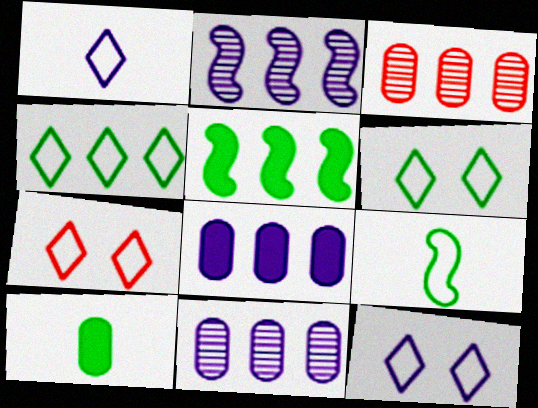[[1, 4, 7], 
[2, 7, 10], 
[6, 7, 12]]